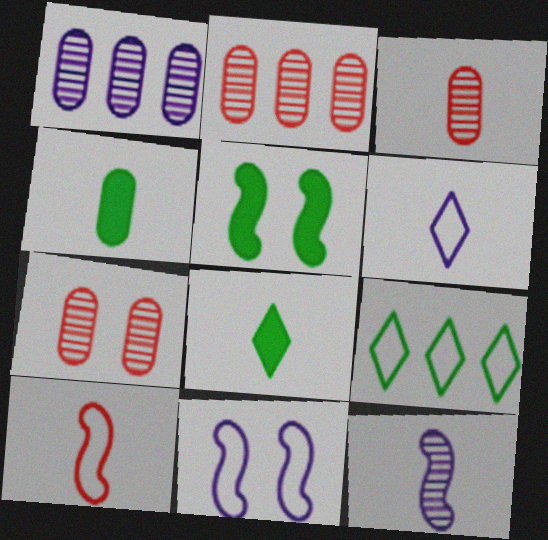[[2, 3, 7], 
[2, 5, 6], 
[2, 8, 11]]